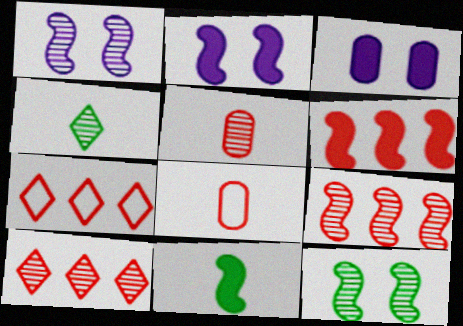[[2, 6, 11]]